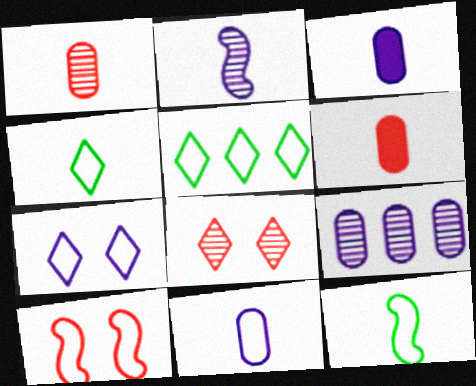[[2, 4, 6], 
[5, 10, 11]]